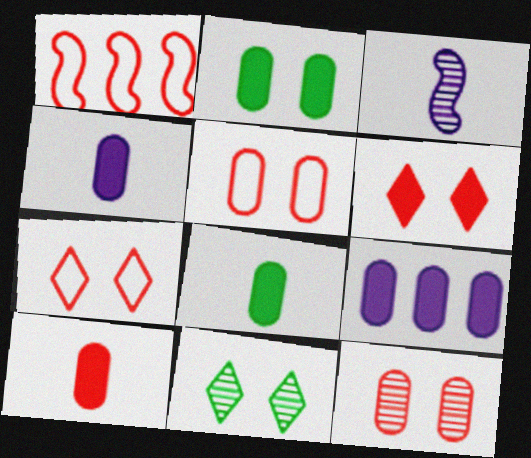[[1, 4, 11], 
[2, 9, 10], 
[4, 8, 10]]